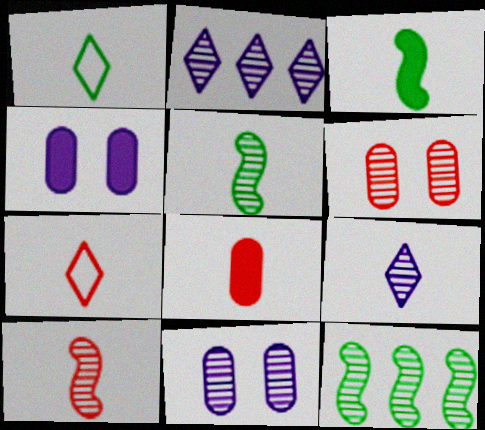[[2, 5, 6], 
[4, 7, 12], 
[6, 9, 12], 
[7, 8, 10]]